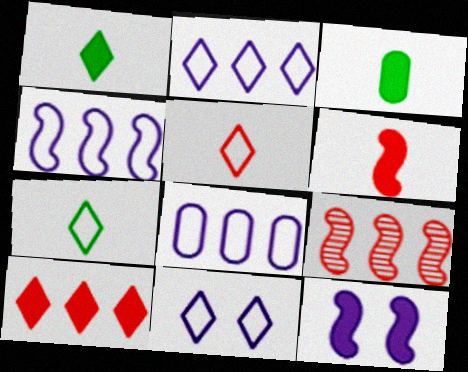[[2, 4, 8], 
[3, 9, 11], 
[3, 10, 12]]